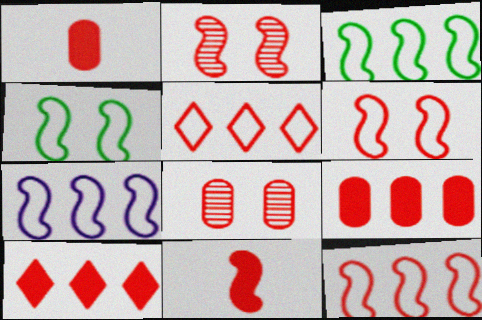[[1, 2, 5], 
[2, 11, 12], 
[3, 7, 12], 
[5, 8, 11]]